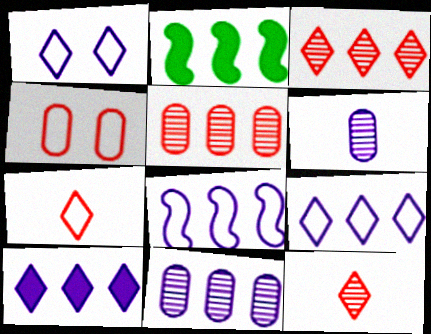[[2, 5, 9], 
[8, 10, 11]]